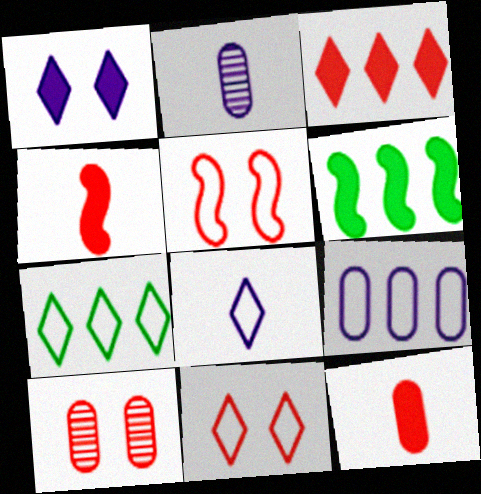[[1, 6, 12], 
[2, 6, 11], 
[6, 8, 10], 
[7, 8, 11]]